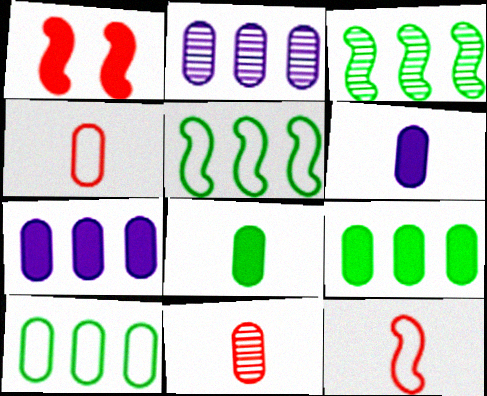[]